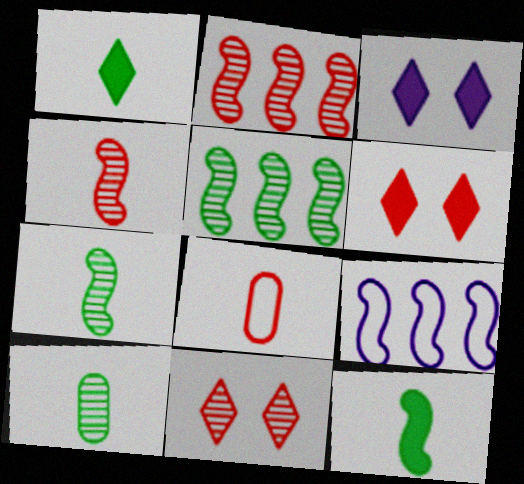[[2, 6, 8], 
[3, 5, 8], 
[6, 9, 10]]